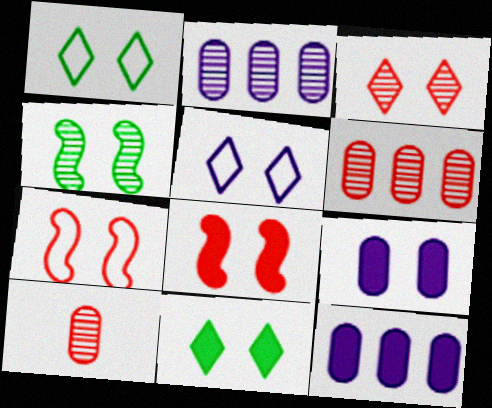[[3, 5, 11], 
[8, 9, 11]]